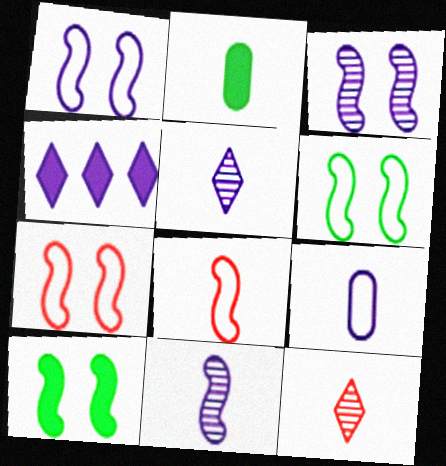[[1, 6, 7], 
[2, 5, 8], 
[3, 4, 9], 
[3, 7, 10]]